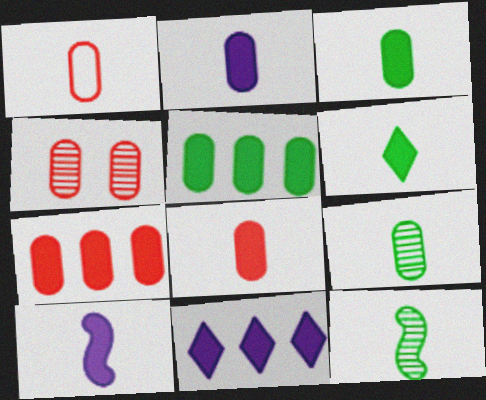[[1, 2, 9], 
[1, 4, 7], 
[2, 3, 8], 
[6, 8, 10]]